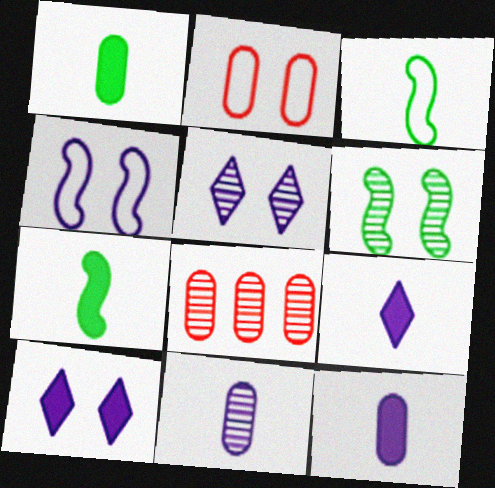[[2, 6, 10], 
[3, 8, 10]]